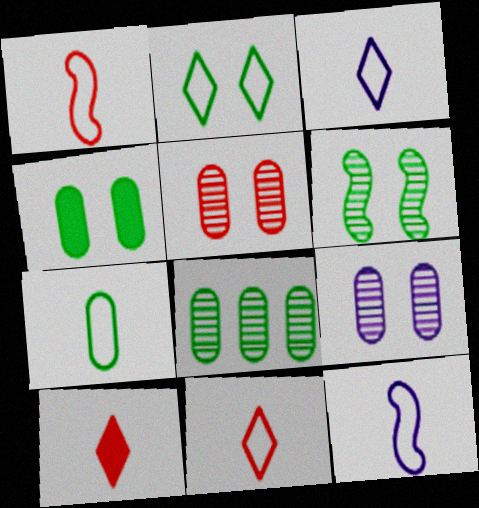[[1, 3, 7], 
[2, 4, 6], 
[4, 7, 8], 
[7, 11, 12]]